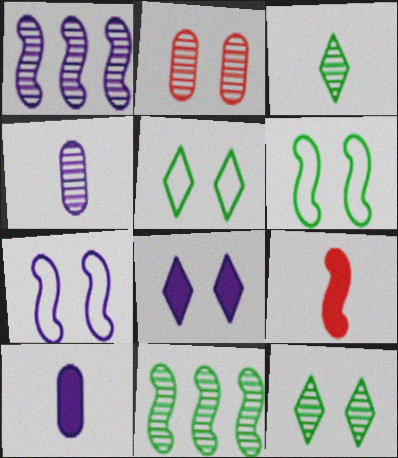[[1, 2, 3], 
[1, 6, 9], 
[2, 6, 8], 
[7, 9, 11]]